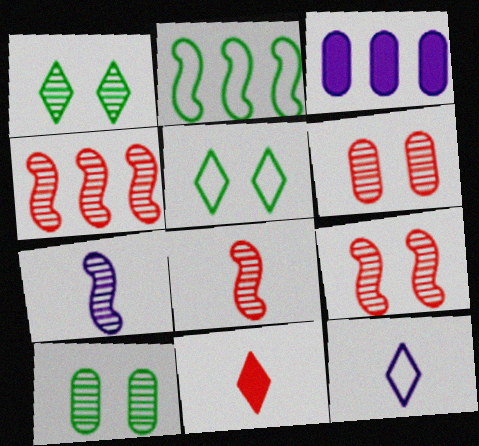[[3, 5, 8], 
[4, 8, 9]]